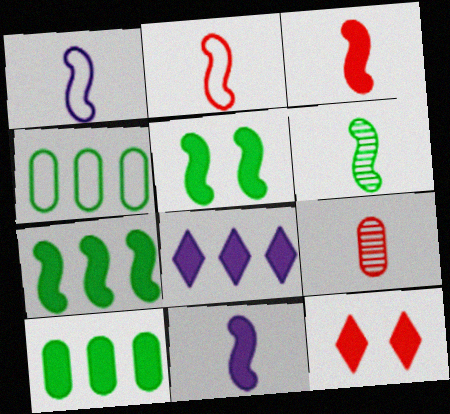[[1, 3, 6], 
[2, 6, 11], 
[10, 11, 12]]